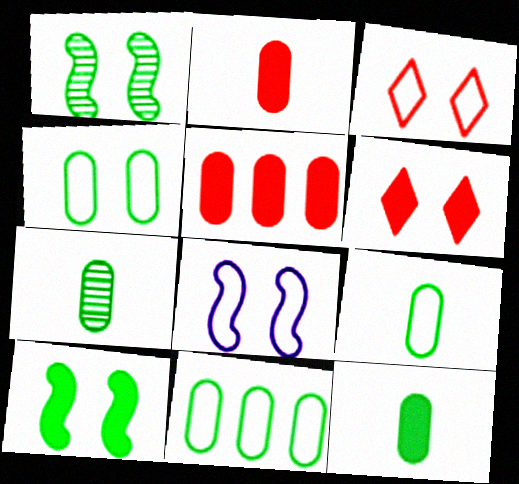[[3, 4, 8], 
[4, 9, 11], 
[7, 9, 12]]